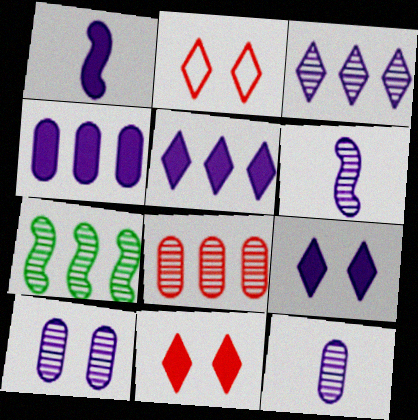[[1, 4, 9], 
[3, 6, 10], 
[3, 7, 8]]